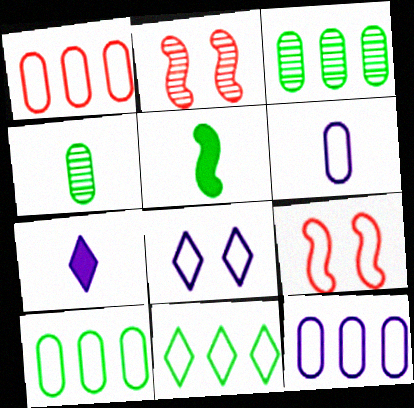[[1, 10, 12], 
[2, 7, 10], 
[3, 7, 9], 
[6, 9, 11]]